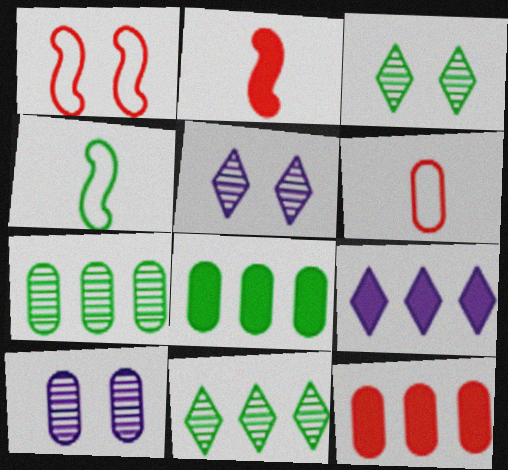[[3, 4, 8], 
[4, 5, 12], 
[6, 8, 10]]